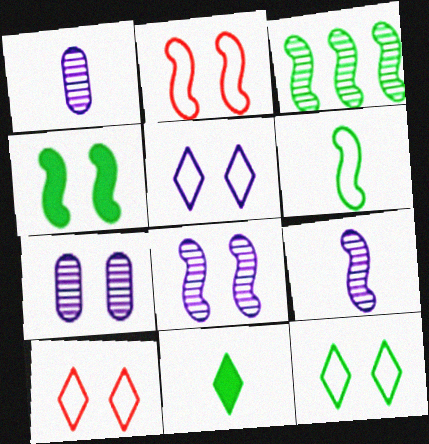[[2, 4, 8], 
[3, 4, 6], 
[4, 7, 10], 
[5, 10, 12]]